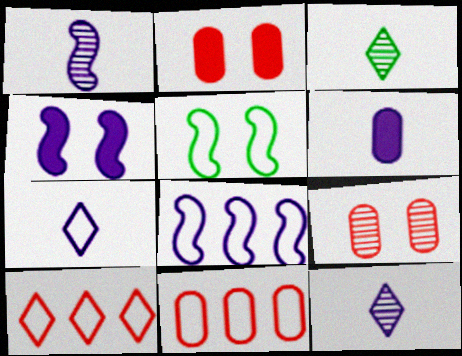[[1, 4, 8], 
[1, 6, 7], 
[2, 3, 8], 
[3, 4, 11], 
[5, 7, 11]]